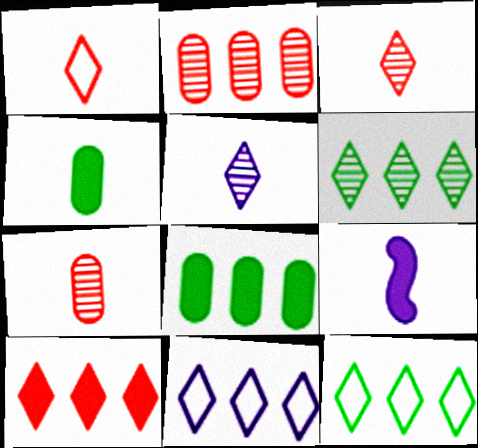[[6, 10, 11]]